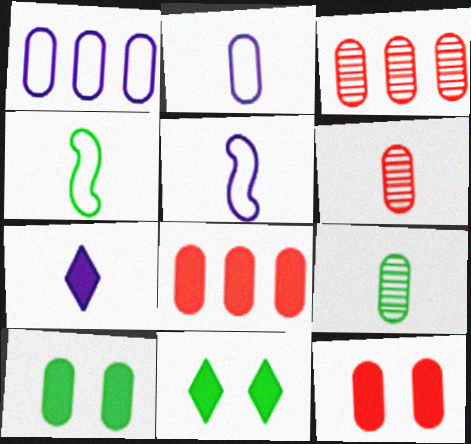[[1, 6, 10], 
[1, 9, 12], 
[2, 3, 10], 
[3, 5, 11], 
[4, 6, 7]]